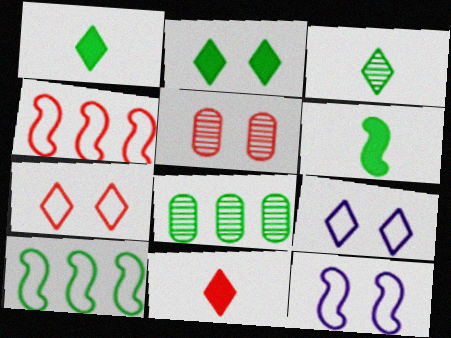[[2, 5, 12], 
[4, 5, 11], 
[8, 11, 12]]